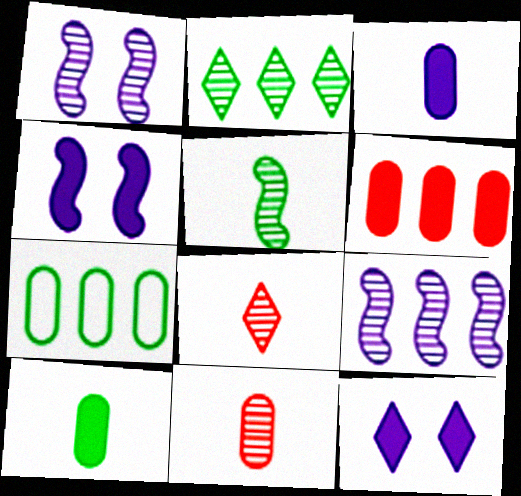[[1, 2, 11], 
[4, 7, 8]]